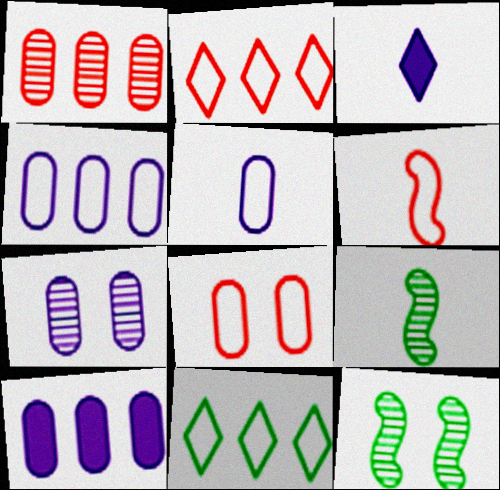[[2, 6, 8], 
[5, 7, 10]]